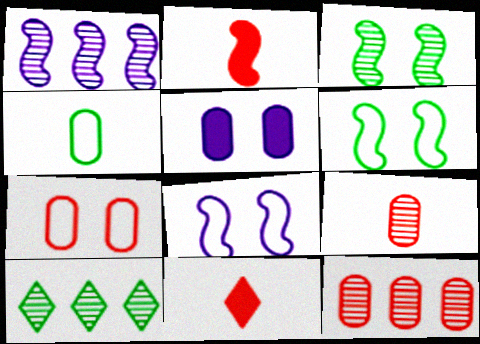[[1, 2, 6], 
[1, 10, 12], 
[4, 5, 12]]